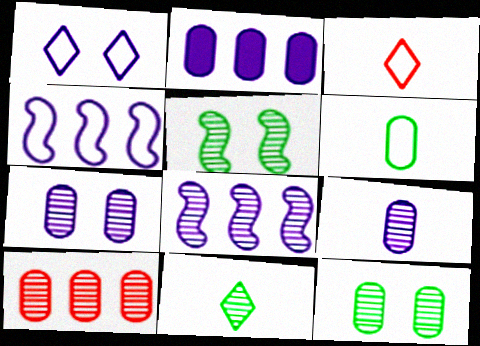[[2, 3, 5], 
[9, 10, 12]]